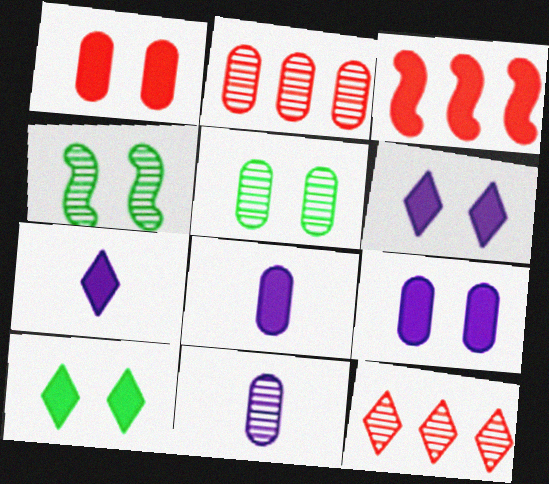[[2, 5, 11], 
[3, 8, 10], 
[4, 11, 12]]